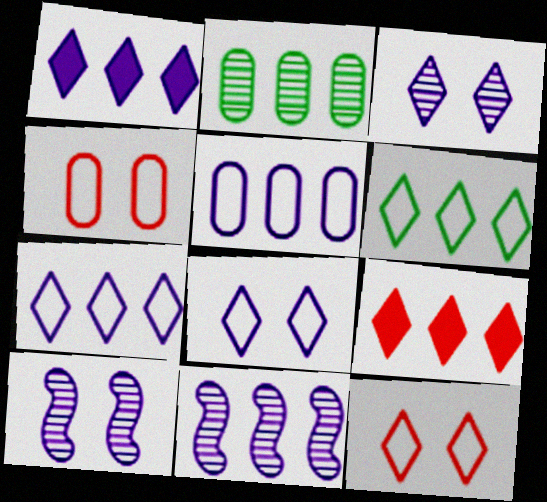[[1, 5, 11]]